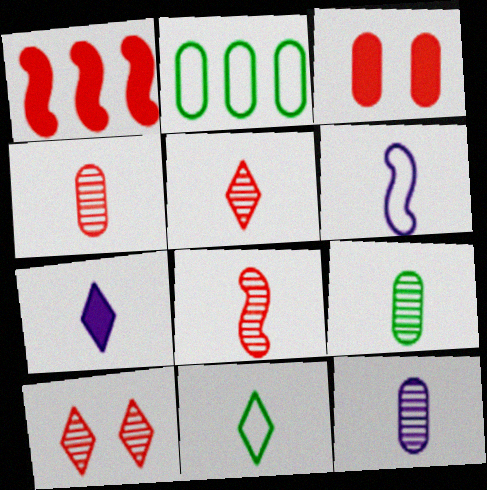[[2, 3, 12], 
[4, 5, 8], 
[4, 9, 12], 
[5, 7, 11], 
[6, 7, 12]]